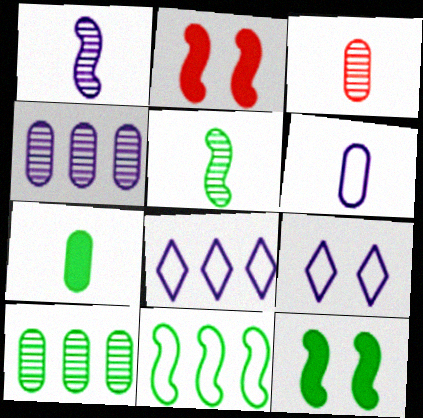[[1, 2, 11], 
[3, 6, 7], 
[3, 8, 12], 
[5, 11, 12]]